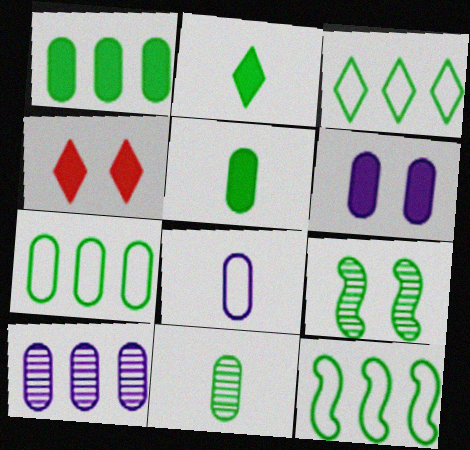[[2, 7, 9], 
[3, 5, 9], 
[3, 7, 12], 
[6, 8, 10]]